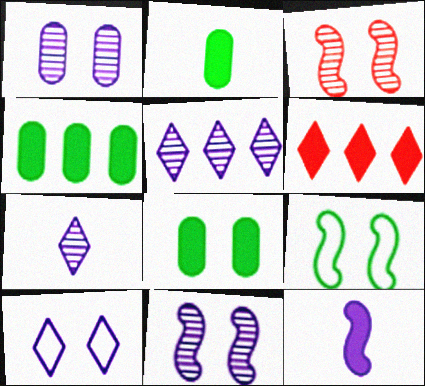[[2, 4, 8], 
[3, 8, 10], 
[6, 8, 12]]